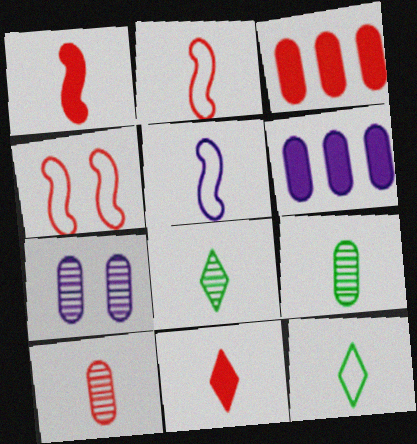[[2, 10, 11], 
[4, 6, 8], 
[5, 9, 11]]